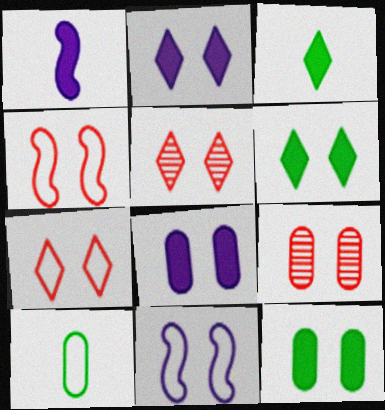[[5, 11, 12], 
[6, 9, 11]]